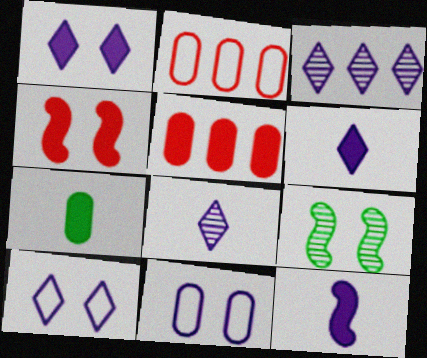[[2, 6, 9], 
[3, 6, 10], 
[3, 11, 12]]